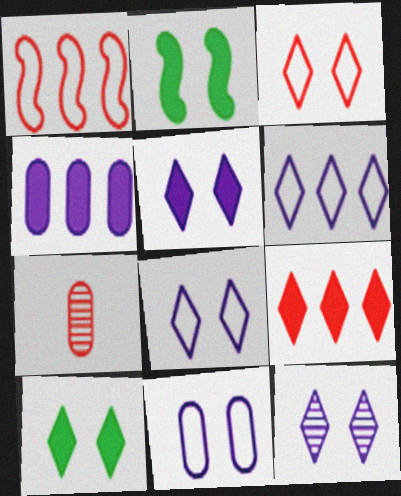[[2, 6, 7], 
[3, 10, 12], 
[5, 8, 12]]